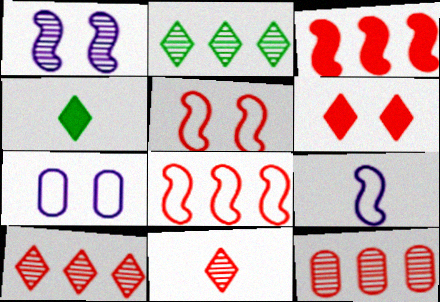[]